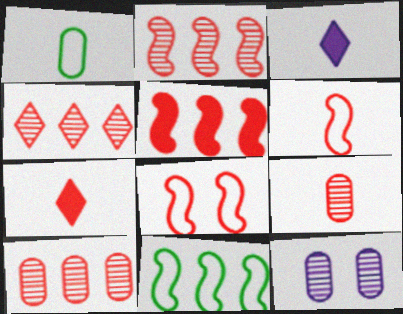[[2, 4, 10], 
[6, 7, 9], 
[7, 8, 10], 
[7, 11, 12]]